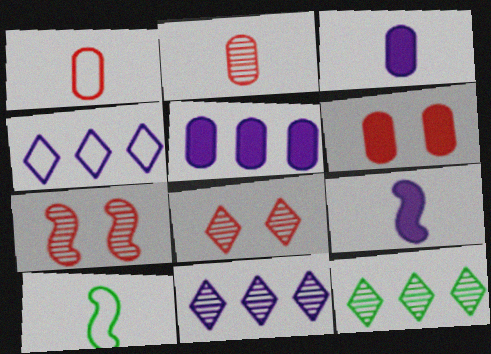[[5, 8, 10], 
[6, 10, 11]]